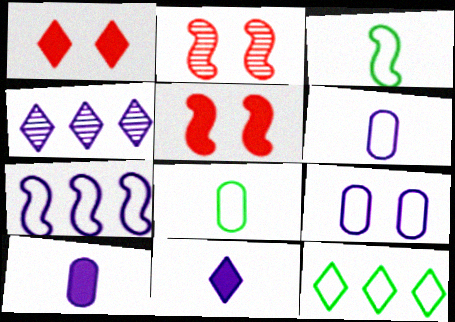[[2, 10, 12], 
[4, 5, 8]]